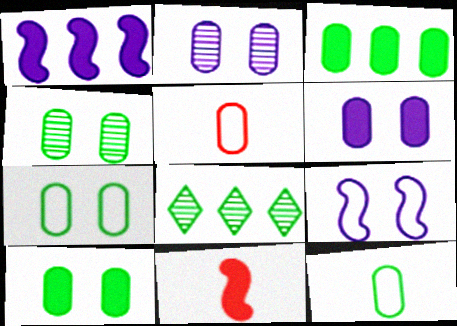[[2, 3, 5], 
[3, 4, 12], 
[4, 7, 10]]